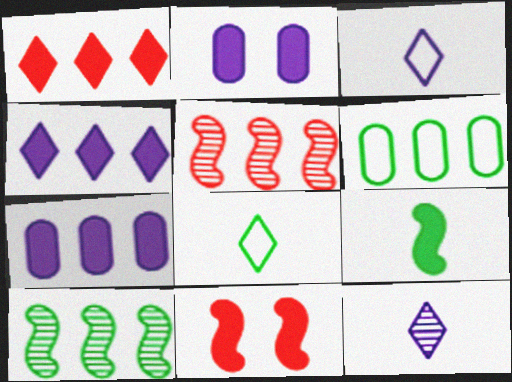[[1, 2, 9], 
[2, 5, 8], 
[4, 5, 6], 
[6, 11, 12]]